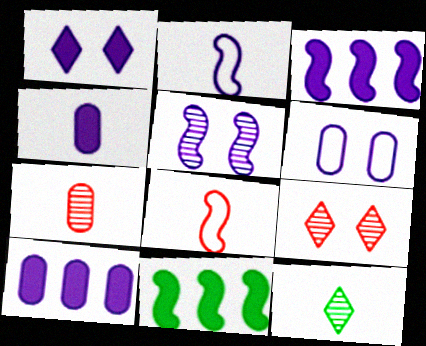[[1, 3, 4], 
[1, 5, 6], 
[2, 3, 5], 
[4, 8, 12], 
[5, 8, 11]]